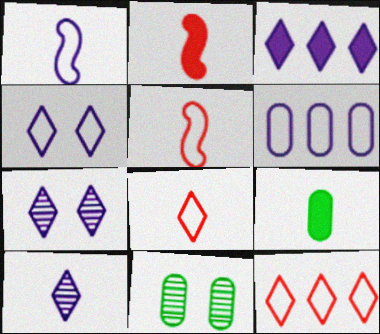[[1, 4, 6], 
[3, 4, 10], 
[3, 5, 11], 
[5, 9, 10]]